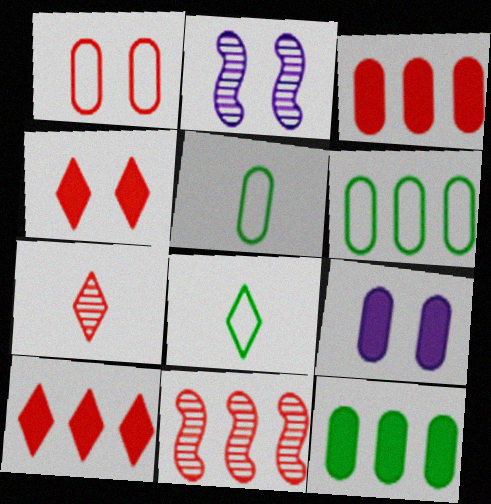[[2, 3, 8], 
[2, 5, 10], 
[8, 9, 11]]